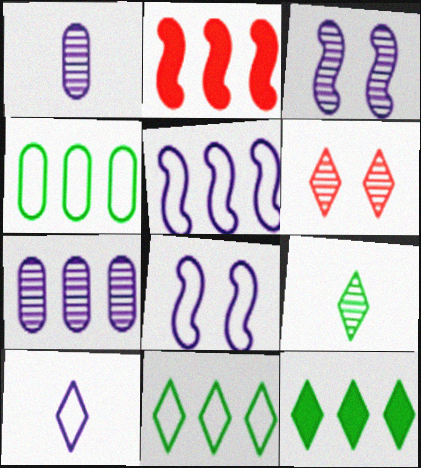[[2, 7, 11], 
[6, 10, 12]]